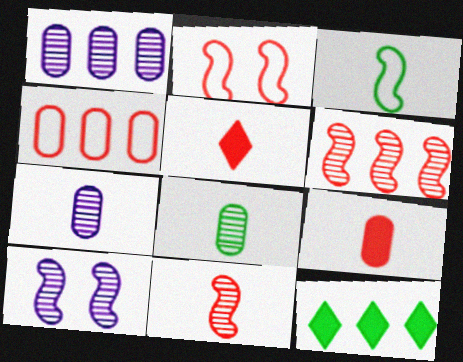[[2, 7, 12], 
[3, 5, 7]]